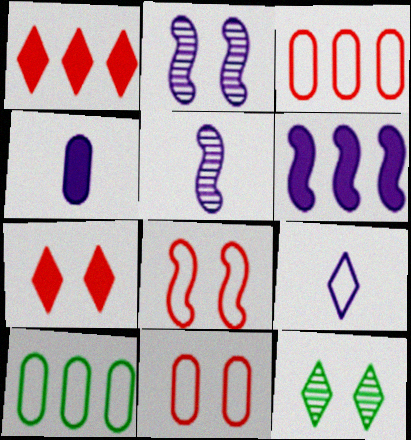[[1, 9, 12], 
[4, 5, 9], 
[5, 7, 10], 
[8, 9, 10]]